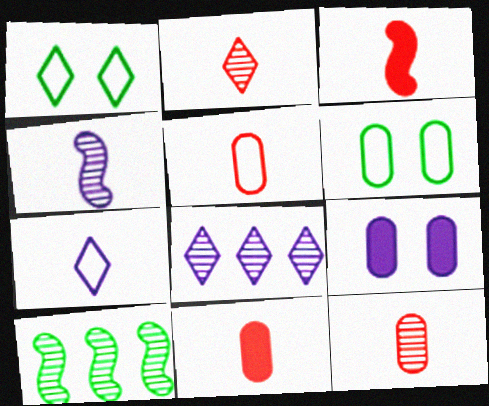[[2, 3, 5], 
[3, 6, 8], 
[5, 11, 12]]